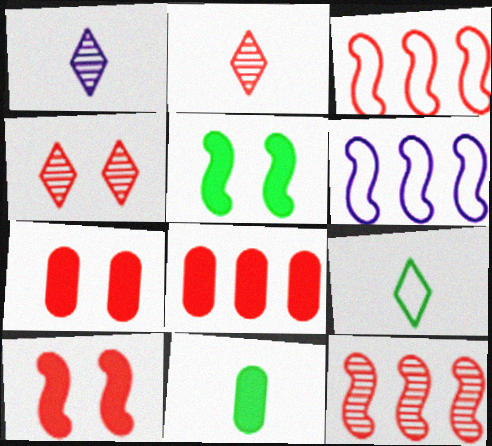[[2, 3, 7], 
[4, 6, 11]]